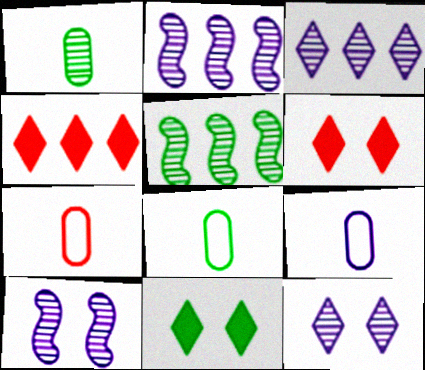[[2, 6, 8], 
[2, 7, 11], 
[4, 8, 10], 
[5, 6, 9], 
[5, 8, 11], 
[7, 8, 9]]